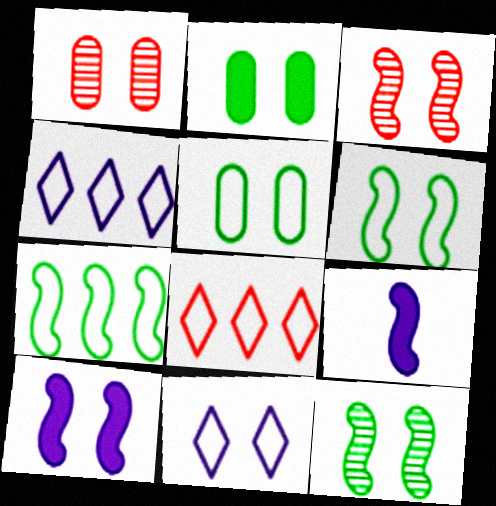[[2, 3, 11], 
[3, 6, 10], 
[3, 7, 9]]